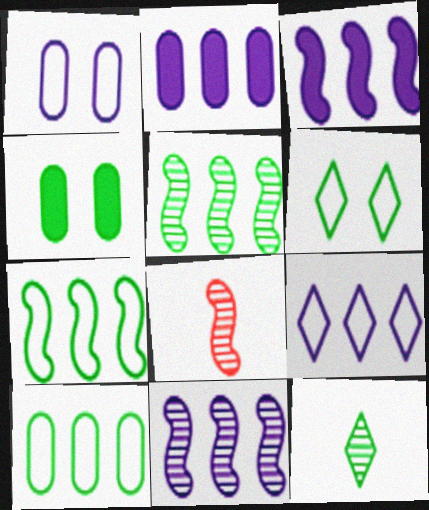[[2, 6, 8], 
[2, 9, 11], 
[4, 7, 12], 
[4, 8, 9]]